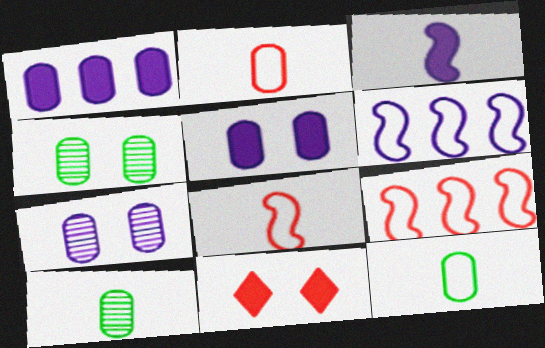[[1, 2, 4], 
[6, 10, 11]]